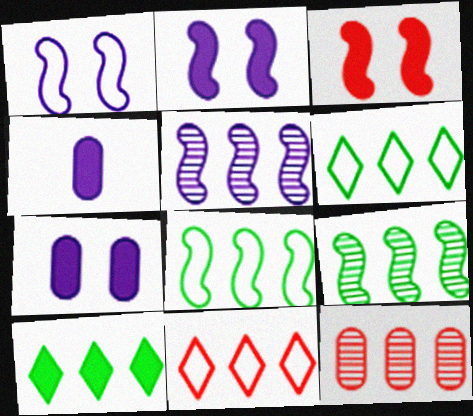[[3, 4, 10]]